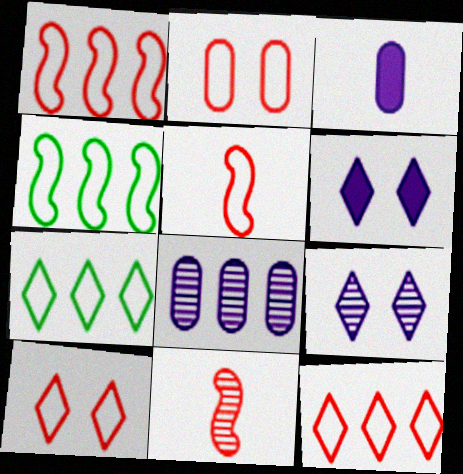[[2, 5, 12]]